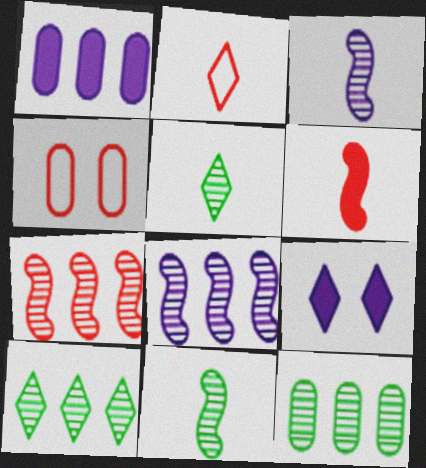[[2, 9, 10]]